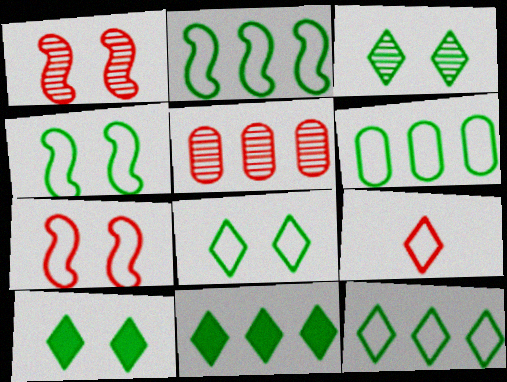[[2, 6, 12], 
[3, 8, 10]]